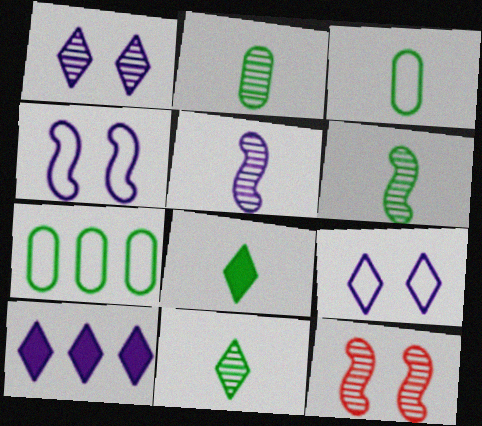[[2, 6, 11], 
[3, 6, 8], 
[3, 10, 12]]